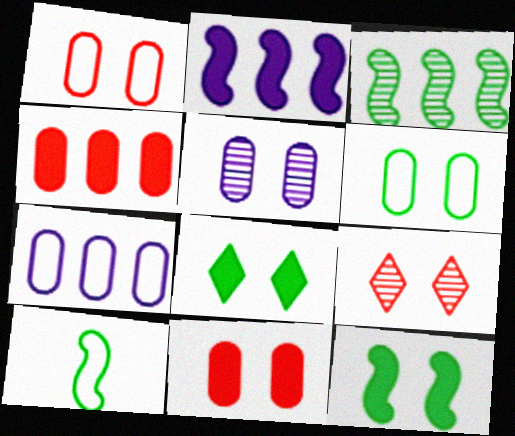[[3, 10, 12], 
[5, 6, 11]]